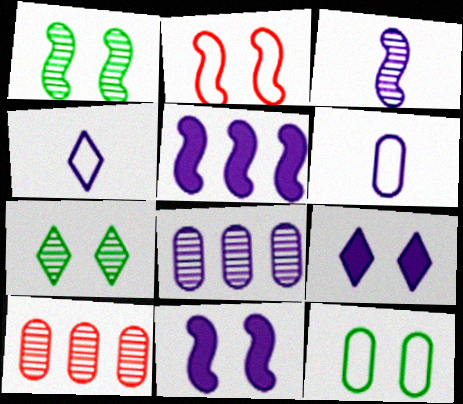[[1, 2, 11], 
[3, 7, 10], 
[4, 8, 11]]